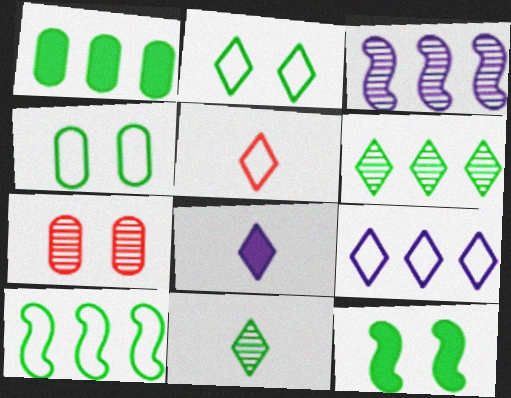[[1, 6, 10], 
[2, 5, 9], 
[3, 7, 11], 
[5, 8, 11], 
[7, 8, 10]]